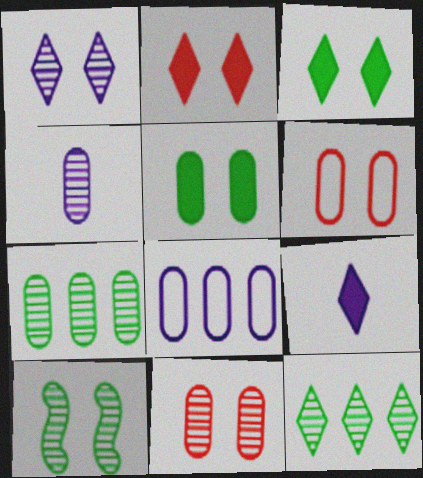[[1, 10, 11], 
[4, 7, 11]]